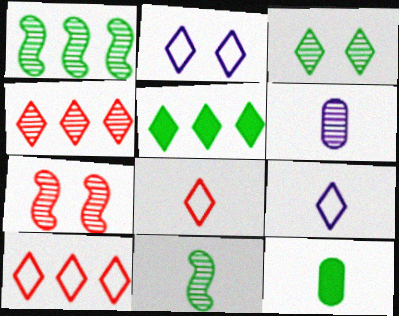[]